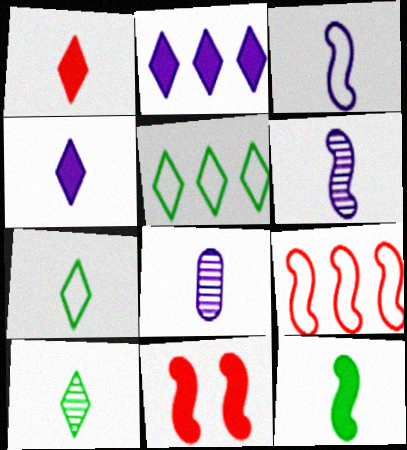[[3, 4, 8], 
[5, 8, 11]]